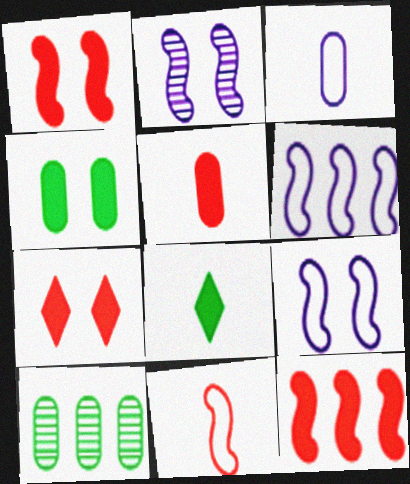[[5, 7, 12]]